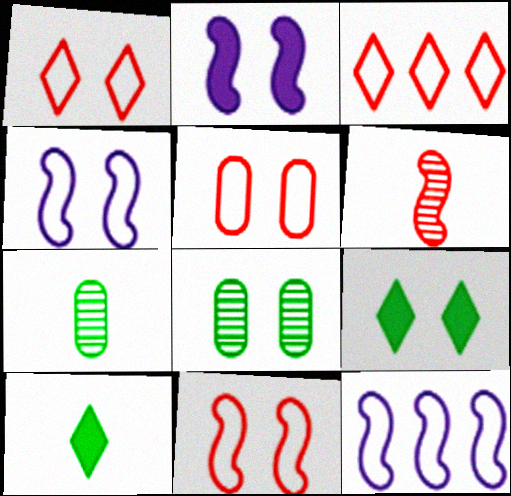[[1, 2, 8], 
[1, 5, 11], 
[2, 3, 7]]